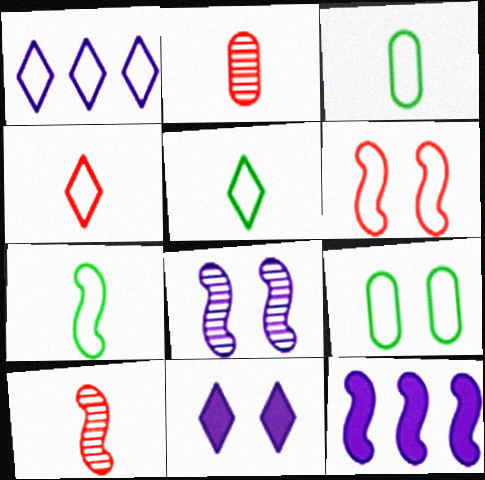[[1, 3, 6], 
[3, 5, 7]]